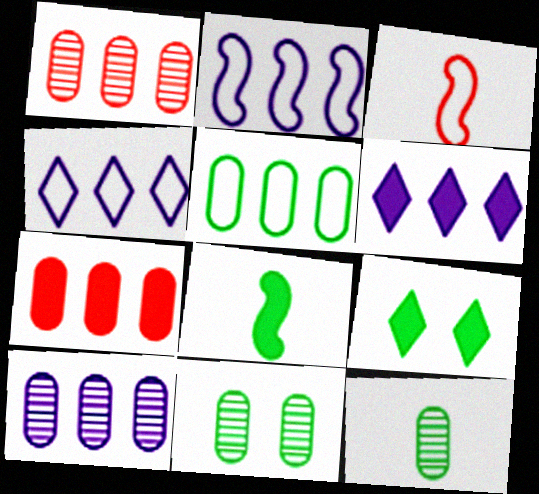[[2, 6, 10], 
[3, 6, 11], 
[3, 9, 10], 
[5, 7, 10]]